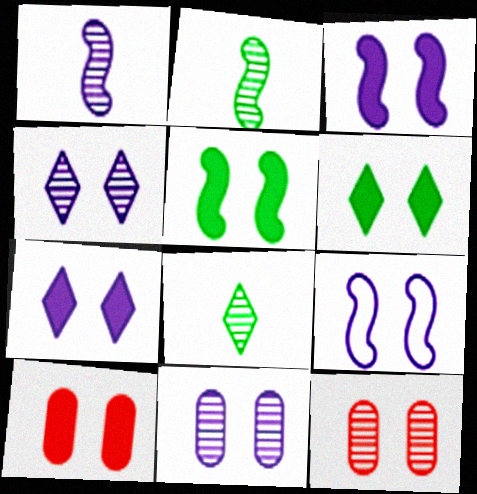[[3, 6, 10], 
[5, 7, 10], 
[6, 9, 12], 
[7, 9, 11]]